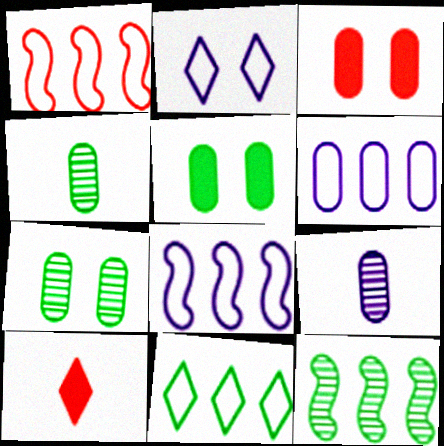[[1, 6, 11], 
[3, 4, 6], 
[7, 8, 10]]